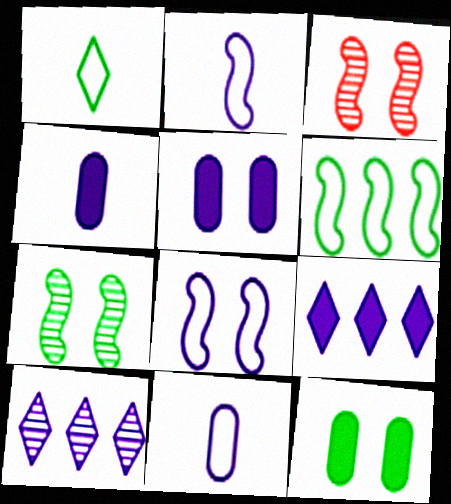[[2, 5, 10], 
[4, 8, 10]]